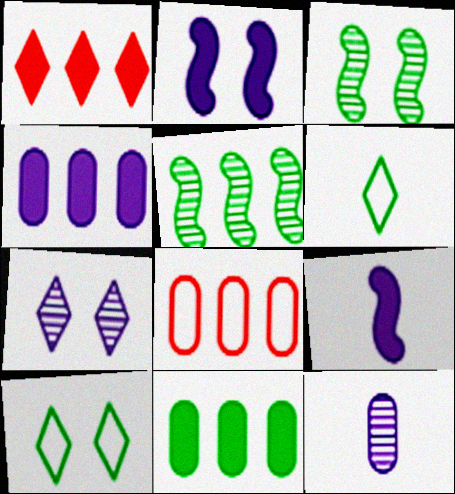[[1, 6, 7], 
[3, 6, 11]]